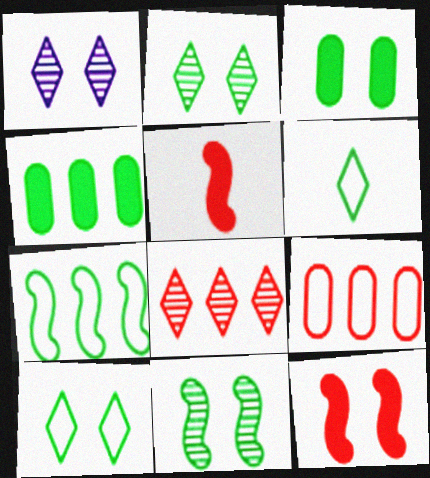[[3, 10, 11], 
[4, 6, 11]]